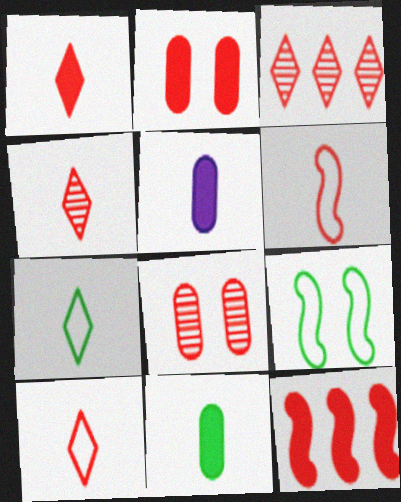[[1, 2, 12], 
[1, 4, 10], 
[2, 3, 6], 
[3, 5, 9], 
[8, 10, 12]]